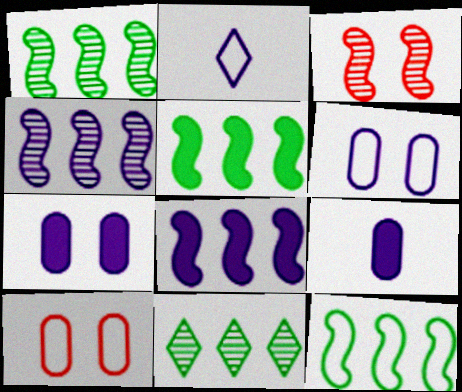[[1, 5, 12], 
[2, 4, 7], 
[2, 10, 12]]